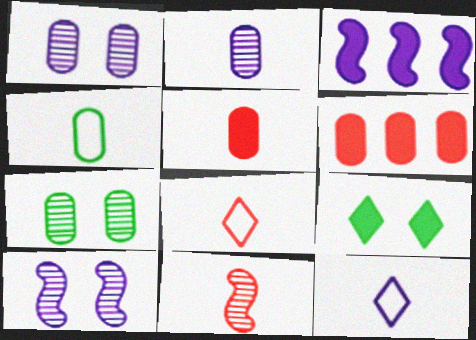[[1, 3, 12], 
[1, 4, 6], 
[2, 4, 5], 
[3, 5, 9], 
[3, 7, 8], 
[5, 8, 11]]